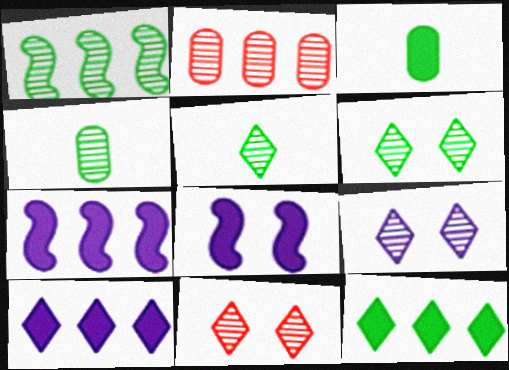[[1, 4, 6], 
[6, 9, 11]]